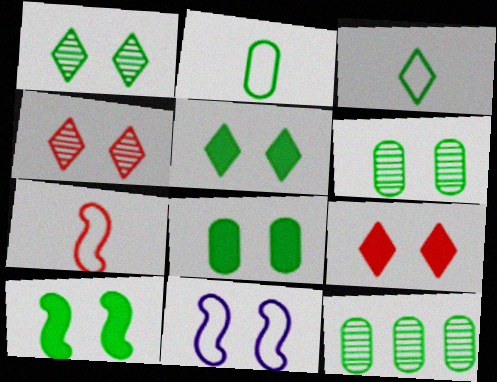[[2, 8, 12], 
[3, 10, 12], 
[4, 8, 11], 
[5, 8, 10], 
[6, 9, 11]]